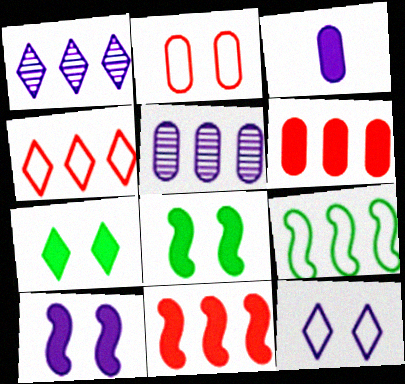[[1, 6, 9], 
[3, 7, 11]]